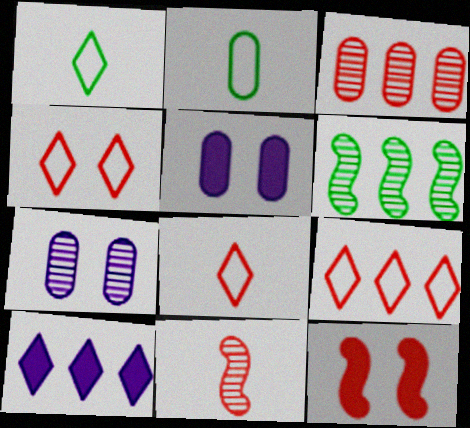[[2, 3, 5], 
[3, 8, 12], 
[4, 8, 9], 
[5, 6, 8]]